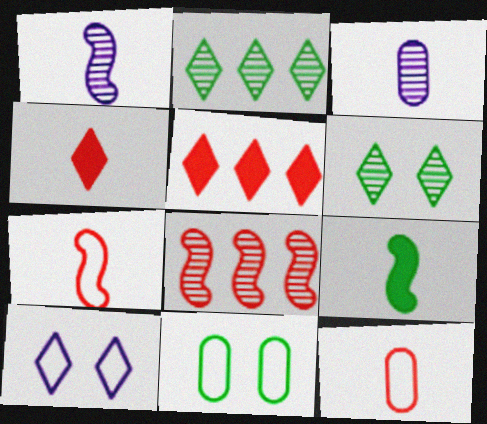[[1, 5, 11], 
[1, 7, 9], 
[2, 4, 10], 
[2, 9, 11], 
[3, 6, 8]]